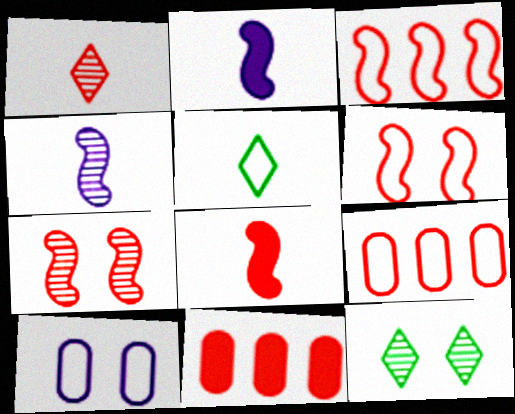[[1, 6, 11], 
[2, 9, 12], 
[3, 5, 10], 
[3, 7, 8]]